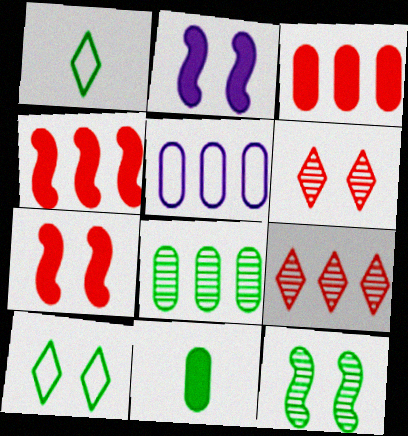[[3, 5, 8]]